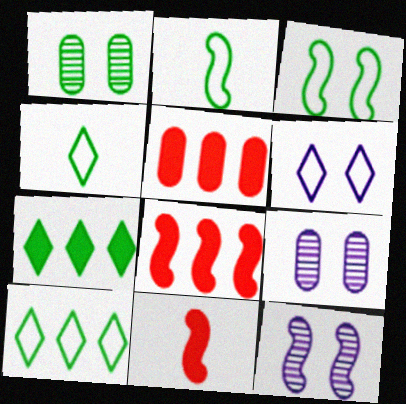[[1, 2, 7], 
[2, 8, 12], 
[4, 5, 12], 
[4, 8, 9], 
[9, 10, 11]]